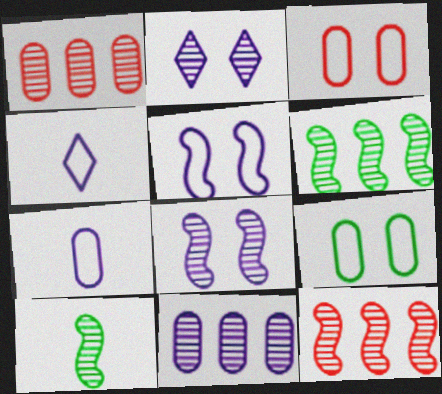[[1, 2, 10], 
[8, 10, 12]]